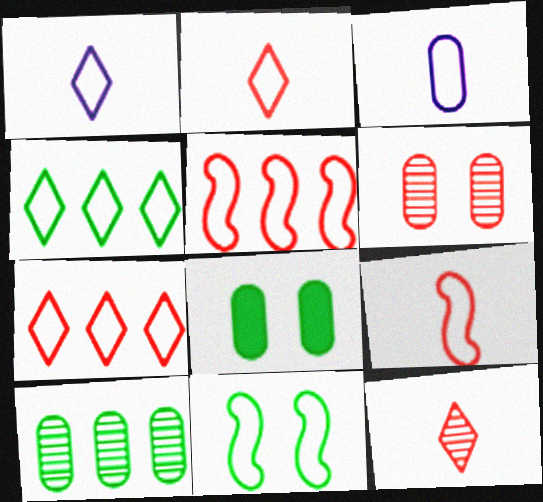[[3, 7, 11]]